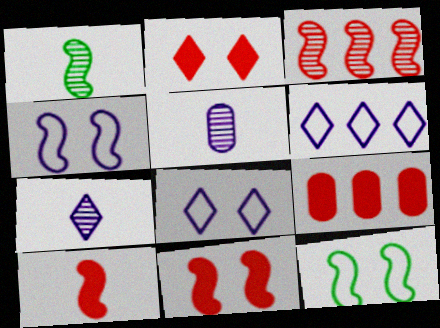[[1, 8, 9], 
[2, 9, 10], 
[7, 9, 12]]